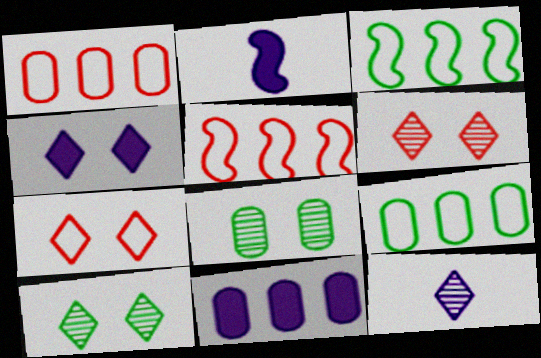[[1, 2, 10], 
[2, 4, 11], 
[2, 6, 9], 
[4, 7, 10]]